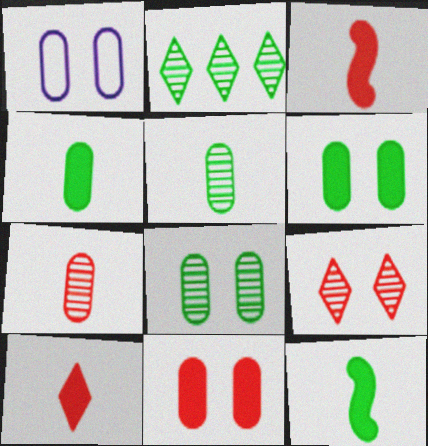[[1, 2, 3], 
[1, 8, 11]]